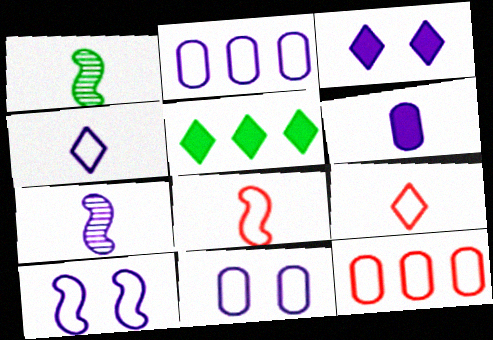[[1, 3, 12], 
[1, 6, 9], 
[2, 3, 7], 
[2, 4, 10], 
[4, 6, 7]]